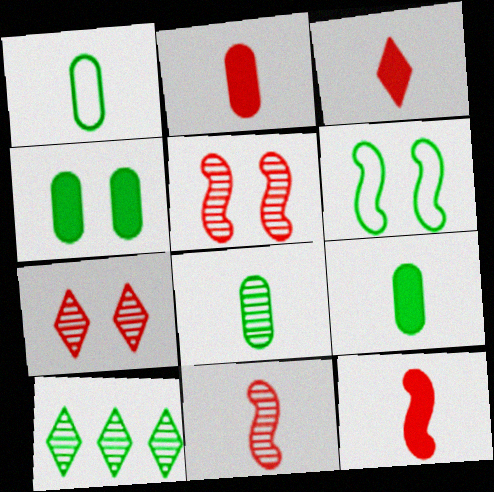[[1, 8, 9], 
[2, 3, 12], 
[6, 9, 10]]